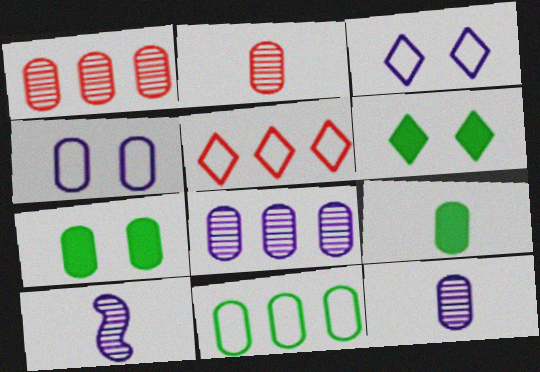[[1, 4, 9], 
[5, 7, 10]]